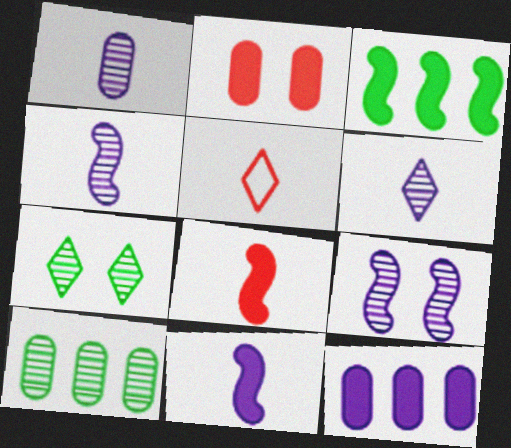[[1, 4, 6]]